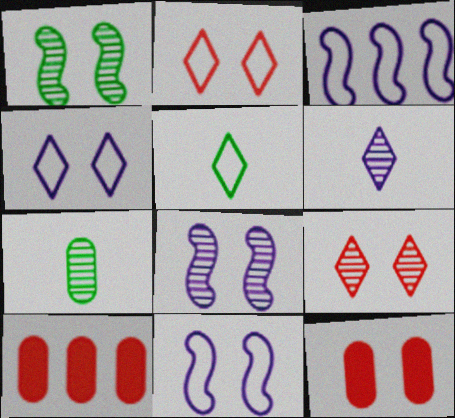[[1, 4, 12], 
[5, 8, 10]]